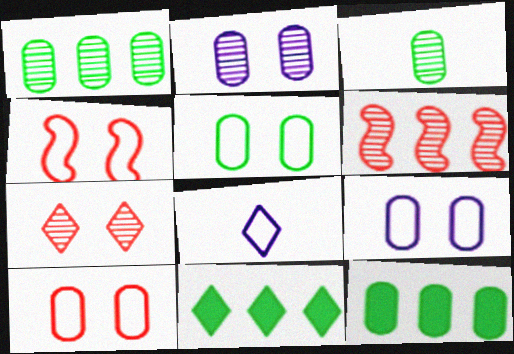[[3, 5, 12], 
[5, 9, 10], 
[7, 8, 11]]